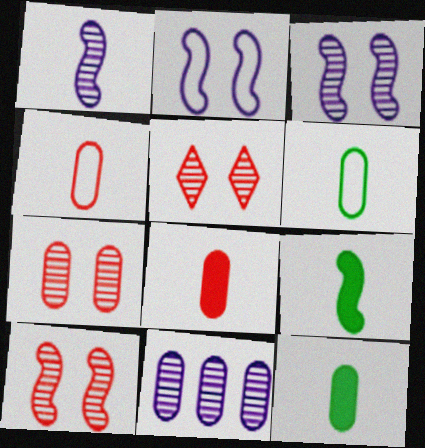[[5, 7, 10]]